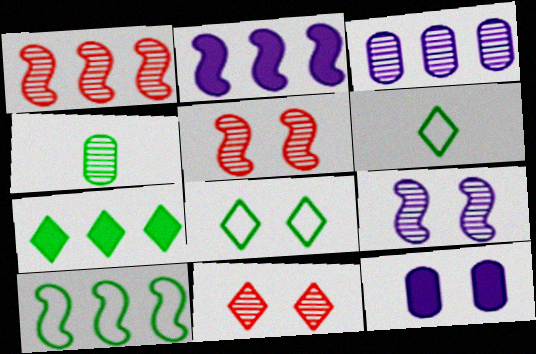[[1, 2, 10], 
[1, 6, 12], 
[5, 8, 12]]